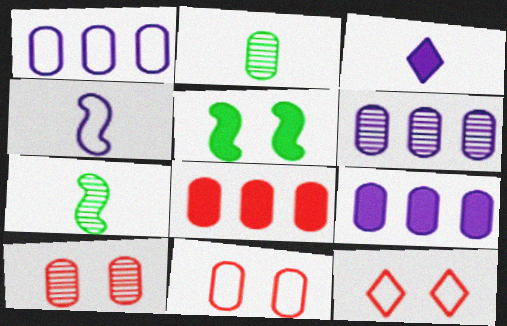[[1, 6, 9], 
[2, 6, 10], 
[2, 9, 11], 
[3, 5, 8], 
[7, 9, 12]]